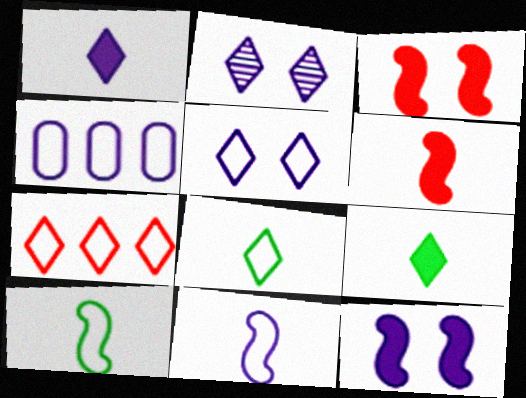[[2, 7, 9], 
[4, 5, 11], 
[5, 7, 8]]